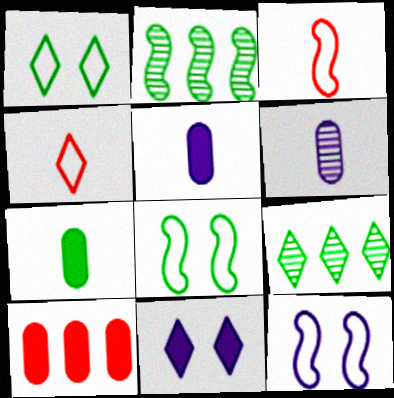[[1, 2, 7], 
[4, 9, 11], 
[7, 8, 9]]